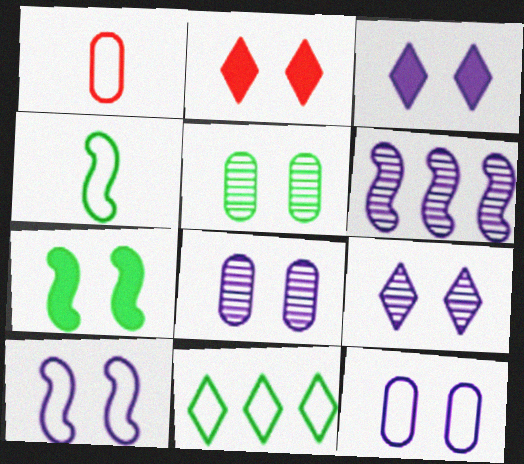[[1, 10, 11], 
[2, 5, 10], 
[3, 8, 10]]